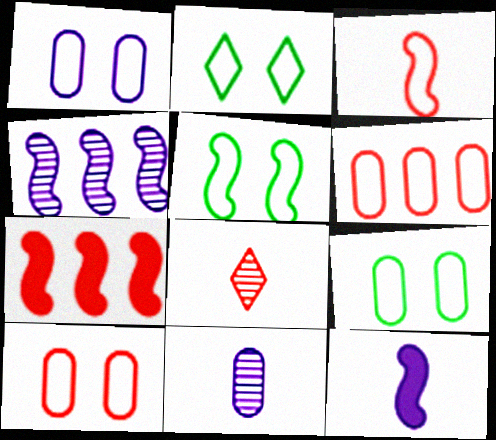[[1, 9, 10], 
[2, 5, 9], 
[2, 7, 11], 
[7, 8, 10]]